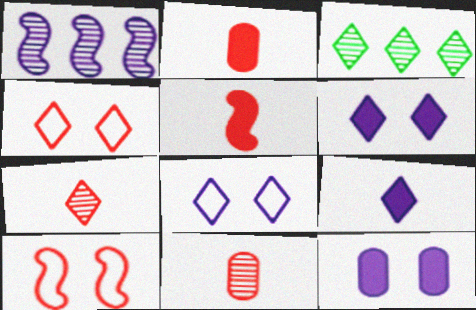[[3, 4, 9]]